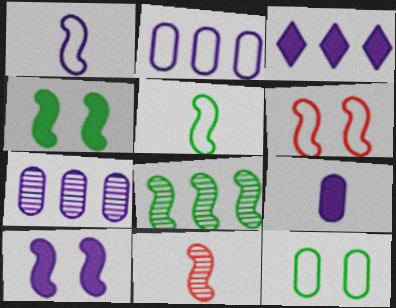[[3, 9, 10], 
[3, 11, 12], 
[4, 5, 8]]